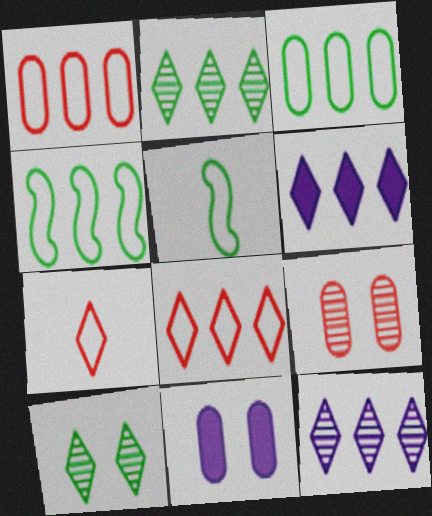[[2, 6, 8], 
[5, 6, 9], 
[6, 7, 10]]